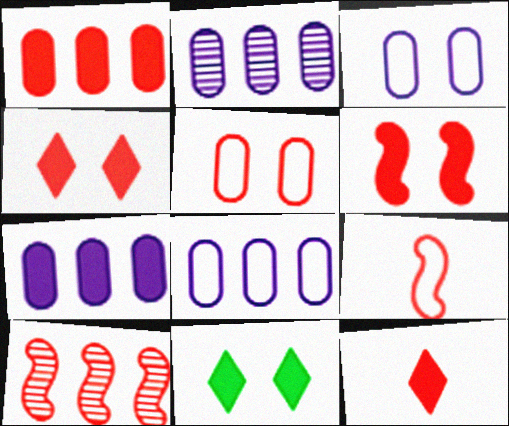[[1, 6, 12], 
[2, 7, 8], 
[2, 9, 11], 
[5, 10, 12], 
[6, 9, 10]]